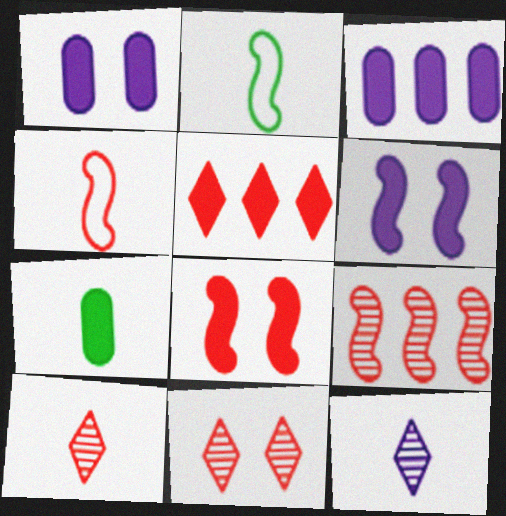[[2, 3, 11], 
[2, 6, 9], 
[4, 7, 12], 
[4, 8, 9], 
[5, 6, 7]]